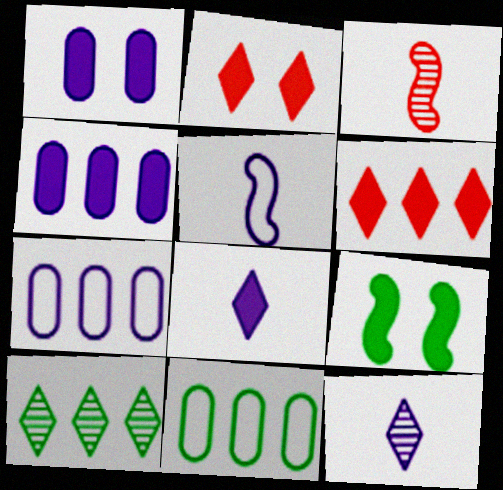[[1, 2, 9]]